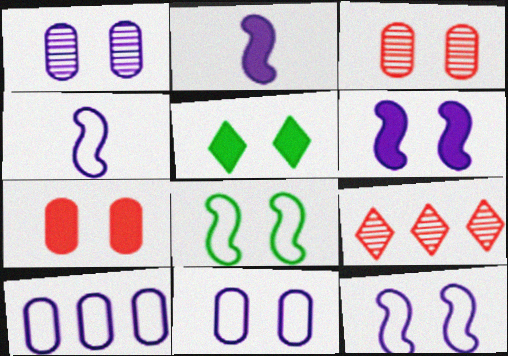[[3, 5, 12], 
[5, 6, 7]]